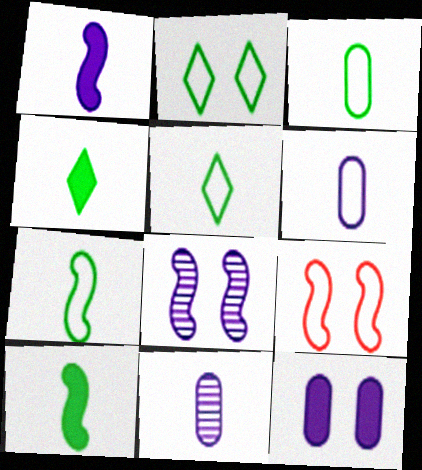[[3, 5, 7]]